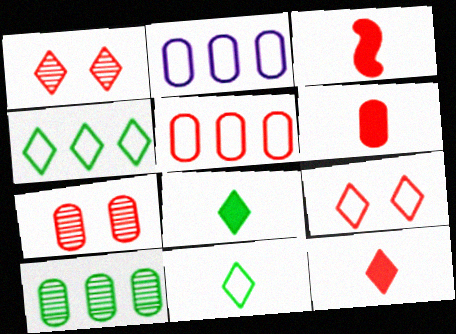[[1, 3, 5], 
[3, 6, 12], 
[5, 6, 7]]